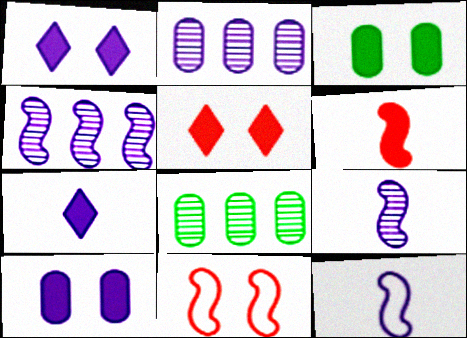[[1, 2, 12], 
[5, 8, 12], 
[7, 8, 11]]